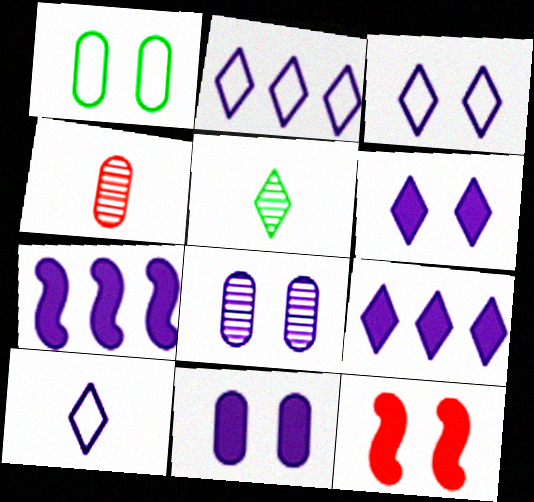[[2, 3, 10], 
[7, 8, 10]]